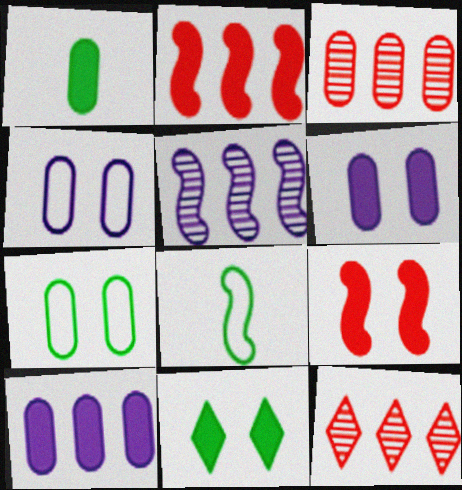[[1, 3, 4], 
[5, 8, 9], 
[6, 8, 12], 
[6, 9, 11]]